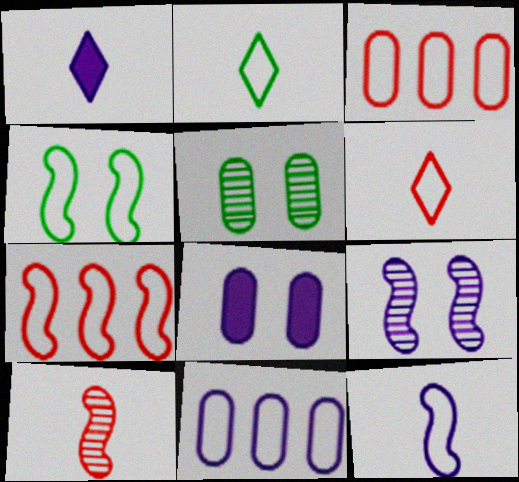[[1, 5, 7], 
[1, 9, 11], 
[4, 6, 11], 
[4, 7, 12]]